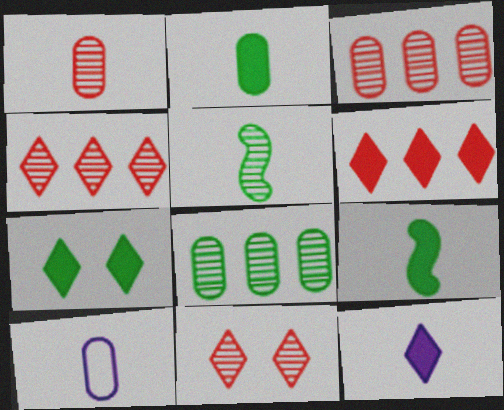[[1, 2, 10], 
[6, 7, 12]]